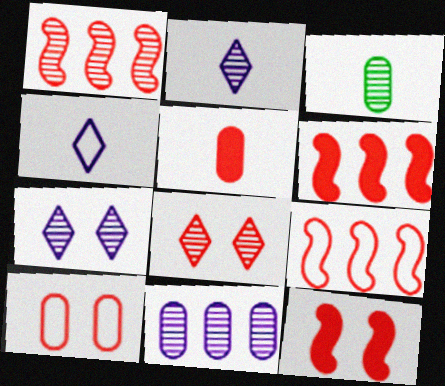[[1, 3, 7], 
[1, 6, 9], 
[5, 8, 9], 
[8, 10, 12]]